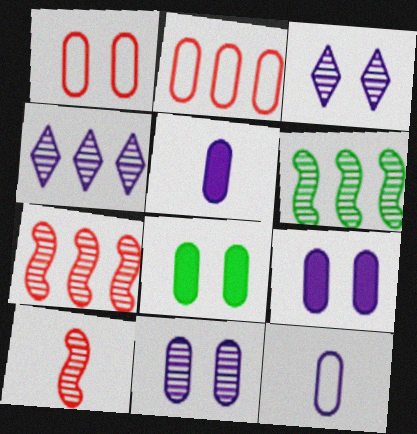[[1, 8, 11]]